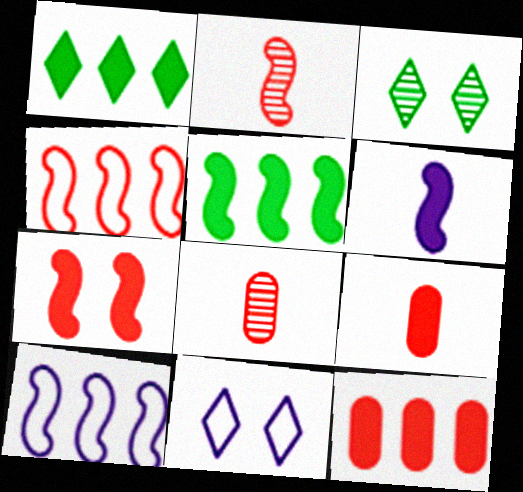[[2, 4, 7], 
[3, 9, 10], 
[5, 6, 7], 
[5, 8, 11]]